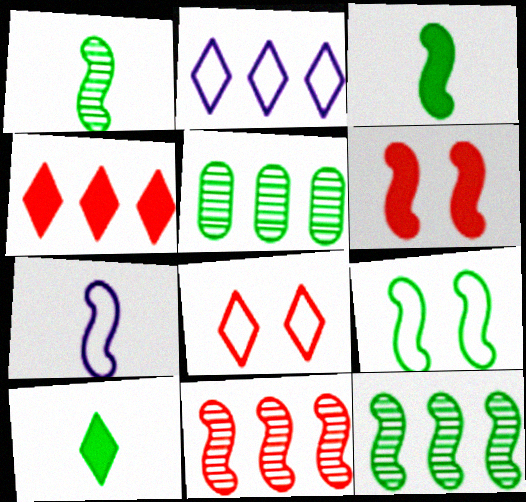[[3, 9, 12], 
[5, 9, 10], 
[6, 7, 12]]